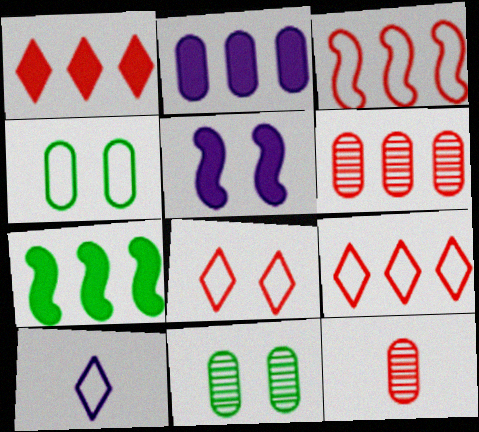[[1, 2, 7], 
[1, 3, 6], 
[2, 4, 12], 
[3, 4, 10], 
[5, 8, 11]]